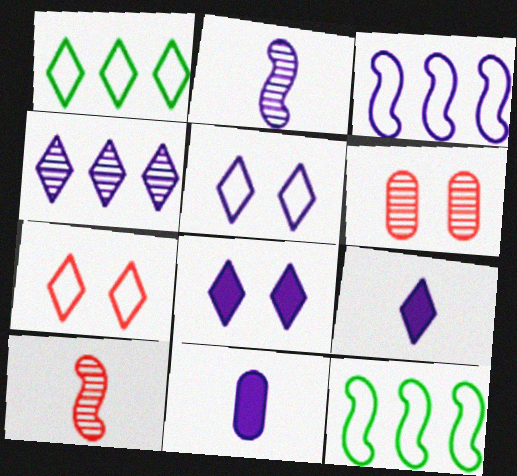[[4, 5, 9], 
[6, 9, 12]]